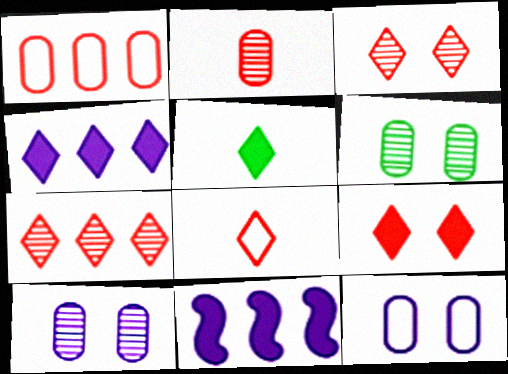[[4, 5, 9], 
[6, 8, 11], 
[7, 8, 9]]